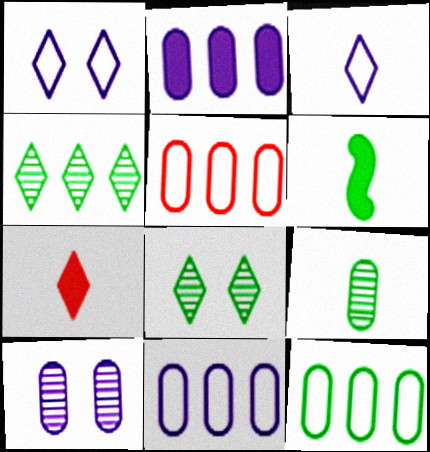[[1, 4, 7], 
[5, 11, 12], 
[6, 8, 12]]